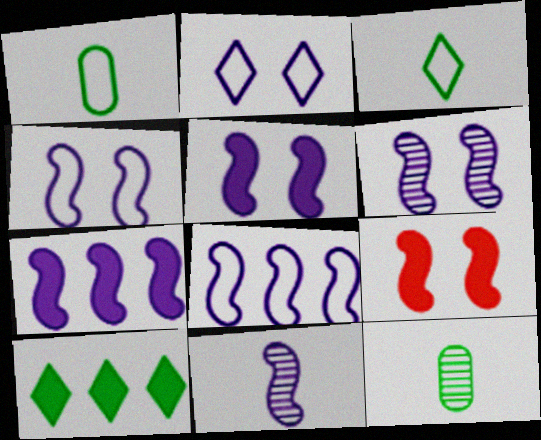[[4, 5, 6], 
[4, 7, 11], 
[5, 8, 11]]